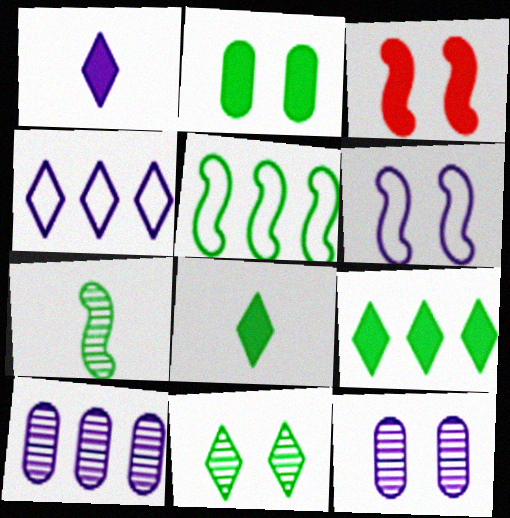[[1, 6, 10]]